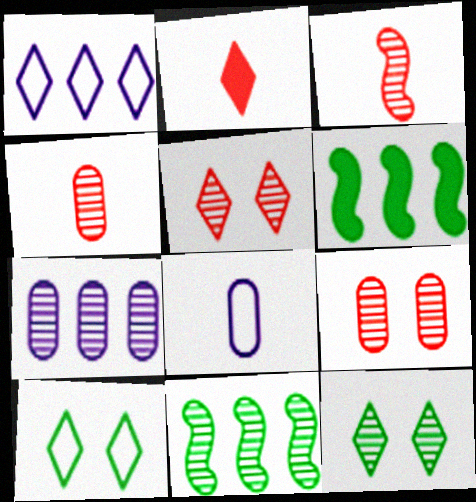[[1, 2, 12], 
[3, 7, 12], 
[5, 6, 8]]